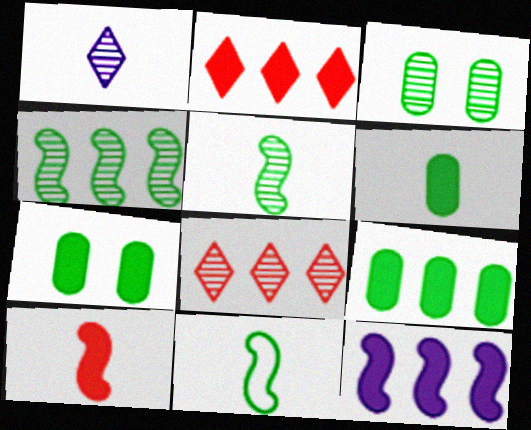[[2, 9, 12], 
[6, 7, 9]]